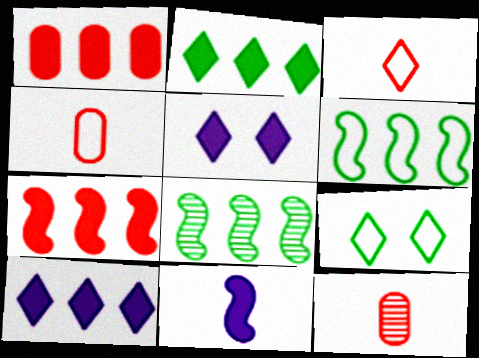[[4, 5, 8], 
[5, 6, 12]]